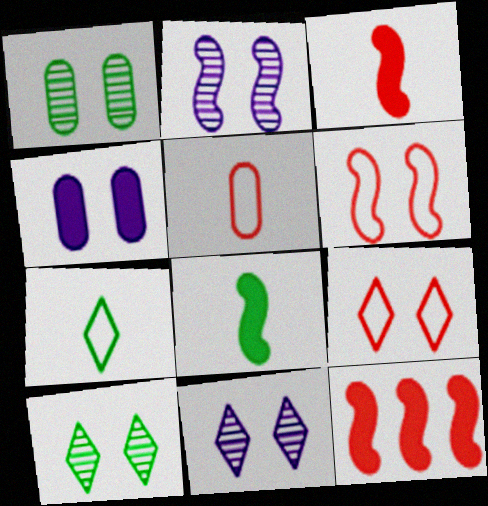[[4, 6, 10]]